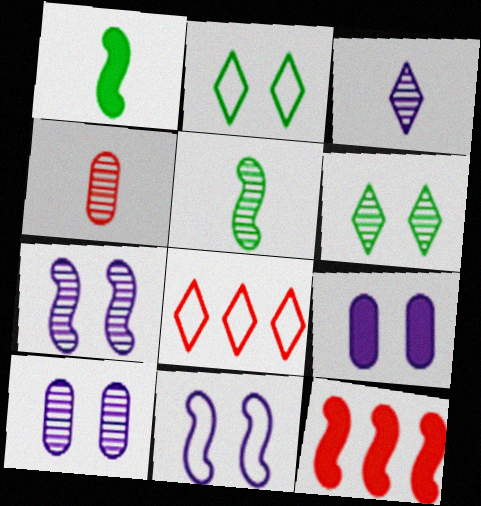[[1, 8, 10], 
[3, 4, 5], 
[5, 8, 9], 
[5, 11, 12]]